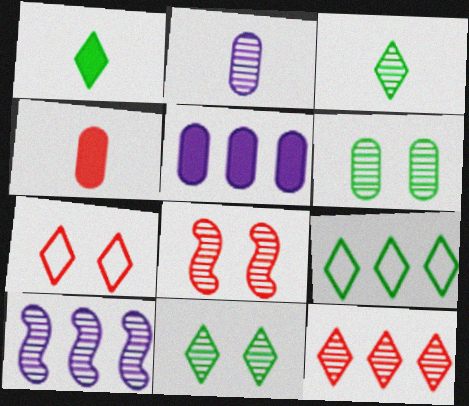[[1, 9, 11]]